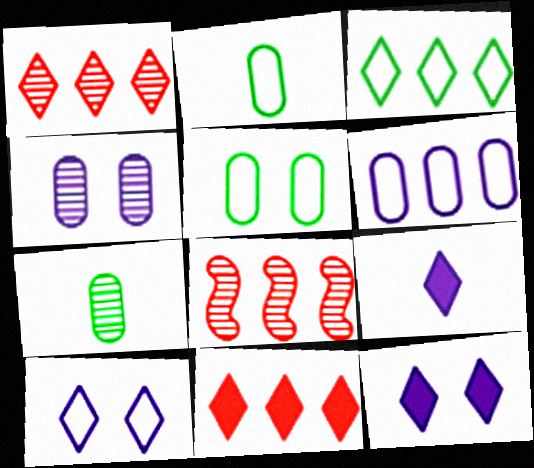[[2, 8, 12], 
[5, 8, 9]]